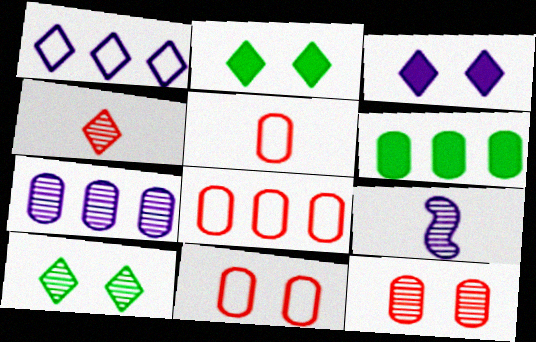[[1, 2, 4], 
[2, 8, 9], 
[5, 8, 11], 
[6, 7, 8]]